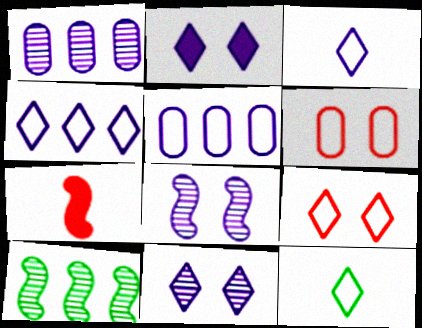[[4, 9, 12]]